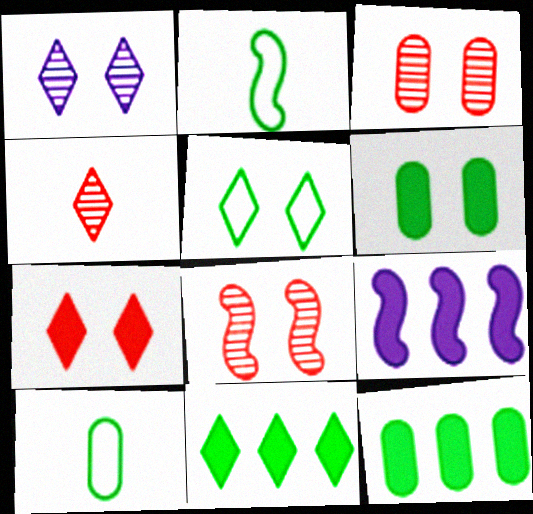[[1, 5, 7], 
[2, 8, 9]]